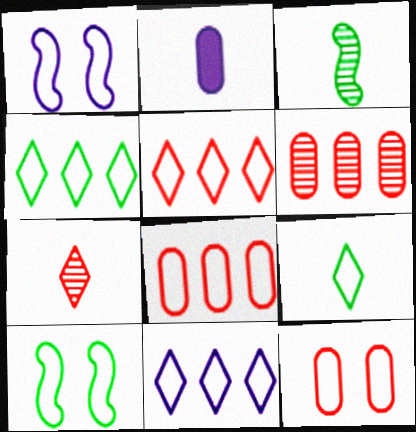[[1, 8, 9], 
[4, 5, 11]]